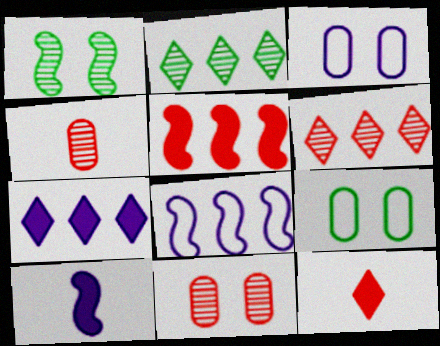[[6, 9, 10]]